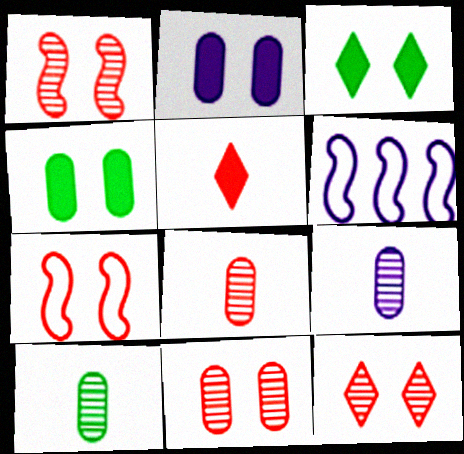[[1, 11, 12], 
[3, 6, 8], 
[8, 9, 10]]